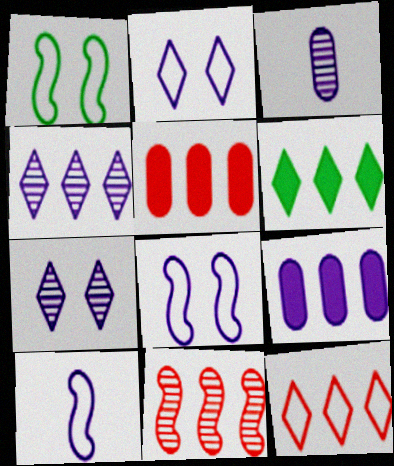[[4, 6, 12], 
[5, 11, 12], 
[7, 9, 10]]